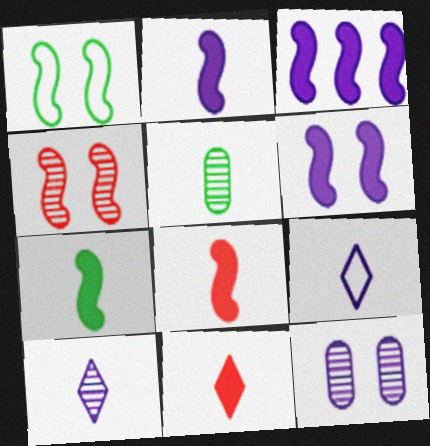[[1, 4, 6], 
[2, 3, 6], 
[2, 7, 8], 
[3, 9, 12], 
[5, 8, 9]]